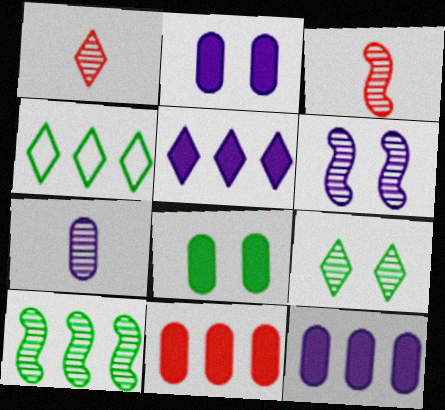[[2, 3, 4], 
[3, 6, 10]]